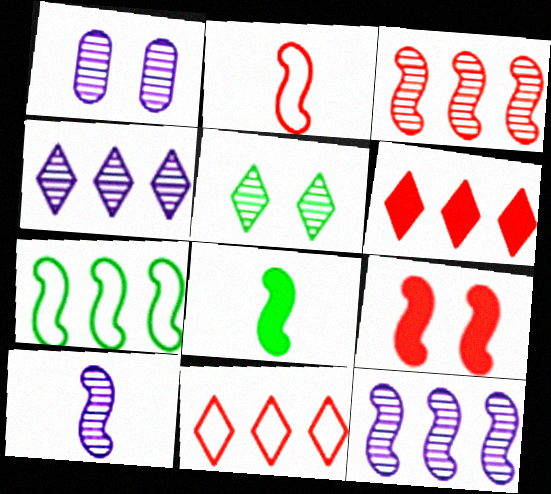[[1, 4, 10], 
[1, 8, 11], 
[2, 3, 9], 
[2, 8, 10], 
[7, 9, 10]]